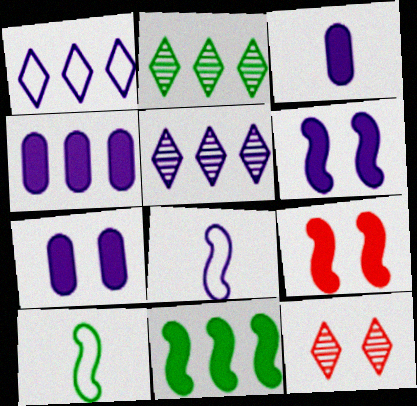[[3, 4, 7], 
[4, 10, 12], 
[5, 7, 8]]